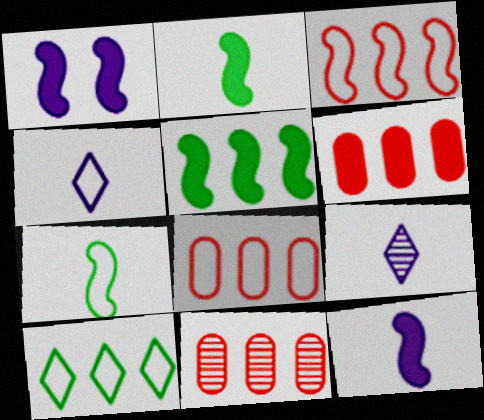[[6, 8, 11]]